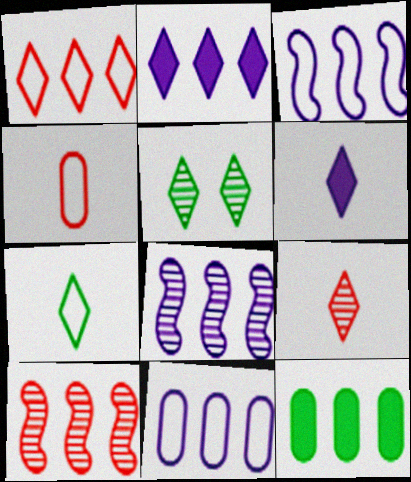[[1, 5, 6], 
[1, 8, 12], 
[2, 8, 11], 
[6, 7, 9]]